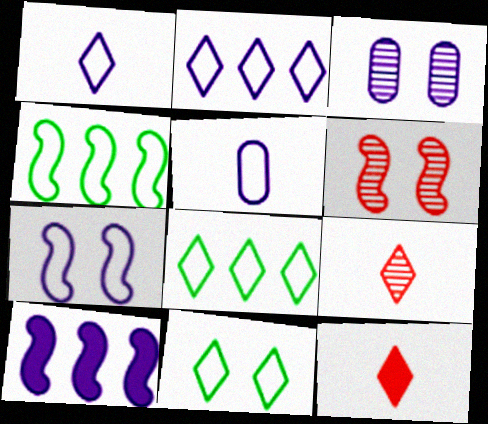[[1, 3, 10], 
[2, 5, 7], 
[3, 4, 12]]